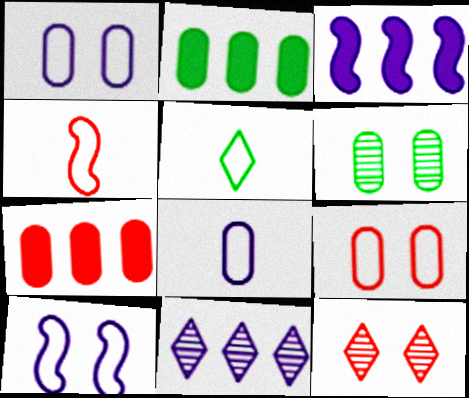[[4, 5, 8], 
[4, 7, 12], 
[6, 7, 8]]